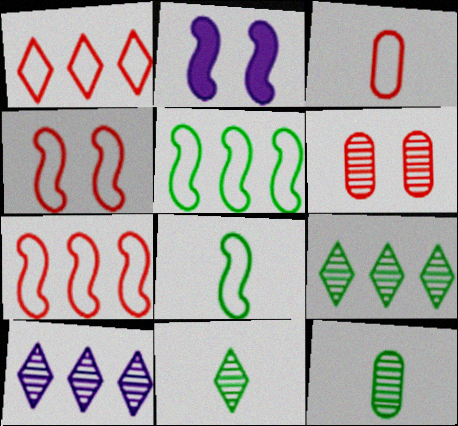[[1, 2, 12], 
[1, 3, 4], 
[2, 3, 9]]